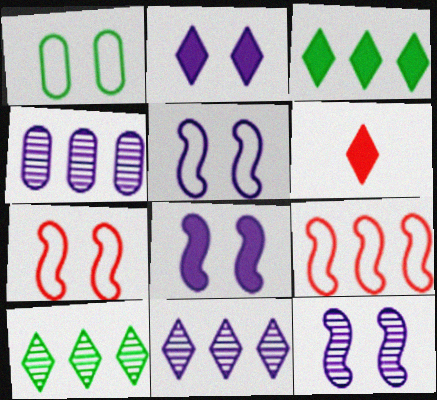[[2, 3, 6], 
[3, 4, 9], 
[5, 8, 12]]